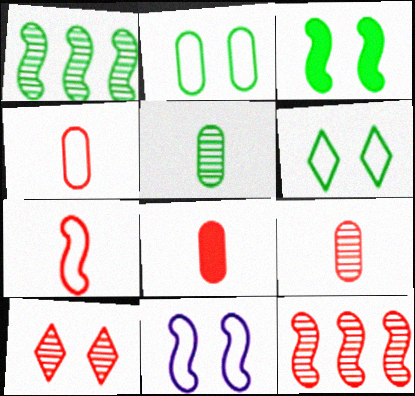[[4, 8, 9], 
[9, 10, 12]]